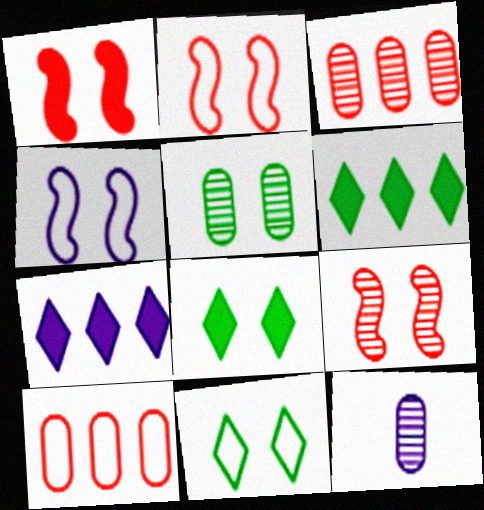[[1, 2, 9], 
[2, 6, 12], 
[3, 5, 12], 
[4, 7, 12]]